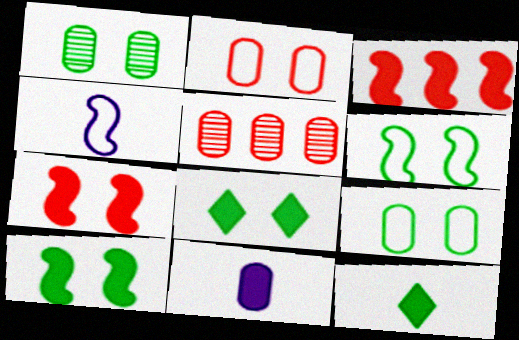[[1, 6, 8], 
[3, 8, 11], 
[4, 5, 8], 
[5, 9, 11]]